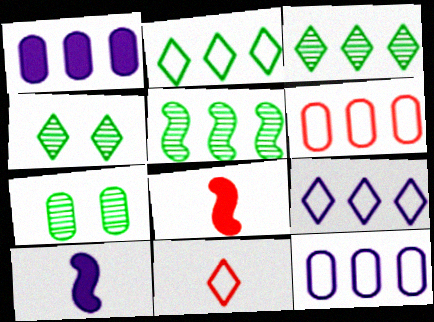[[4, 6, 10], 
[4, 8, 12], 
[7, 8, 9]]